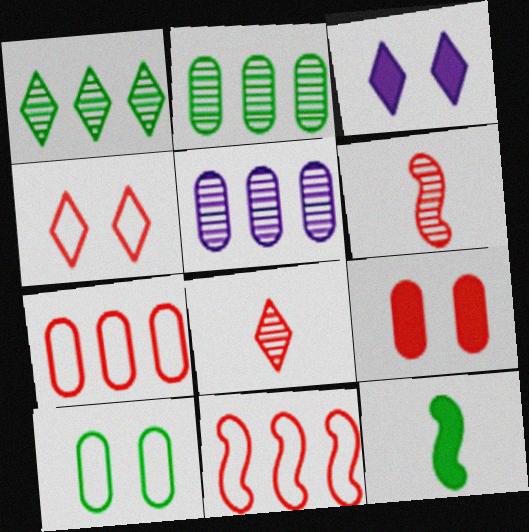[[1, 10, 12], 
[4, 5, 12], 
[8, 9, 11]]